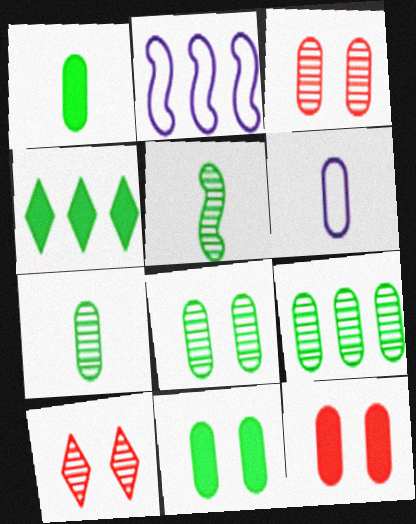[[1, 2, 10], 
[6, 9, 12], 
[7, 8, 9]]